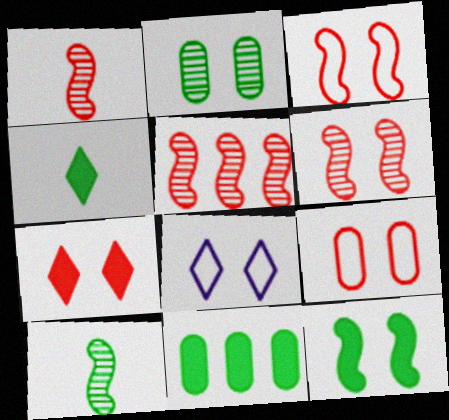[[1, 5, 6], 
[1, 8, 11], 
[4, 11, 12], 
[6, 7, 9]]